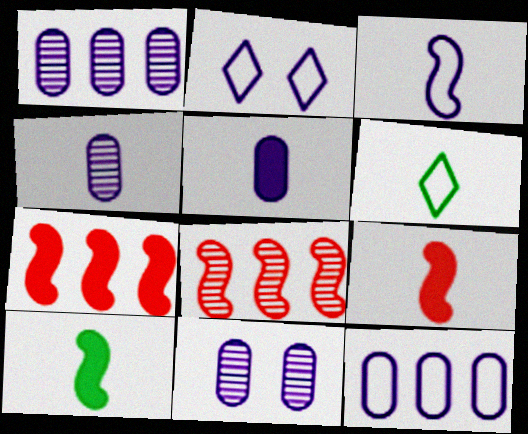[[1, 4, 11], 
[2, 3, 12], 
[4, 6, 9], 
[5, 11, 12], 
[6, 7, 11]]